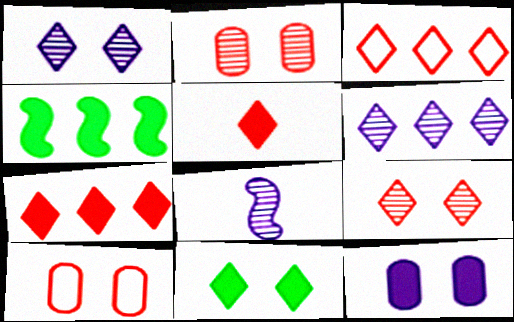[[3, 5, 9], 
[4, 5, 12]]